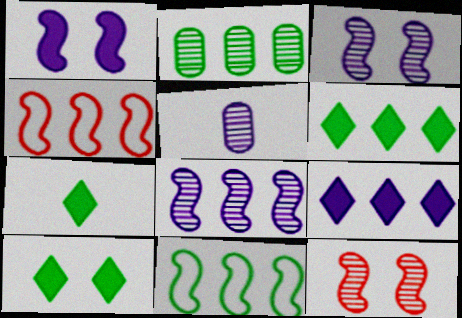[[2, 4, 9], 
[2, 6, 11], 
[4, 5, 10], 
[6, 7, 10]]